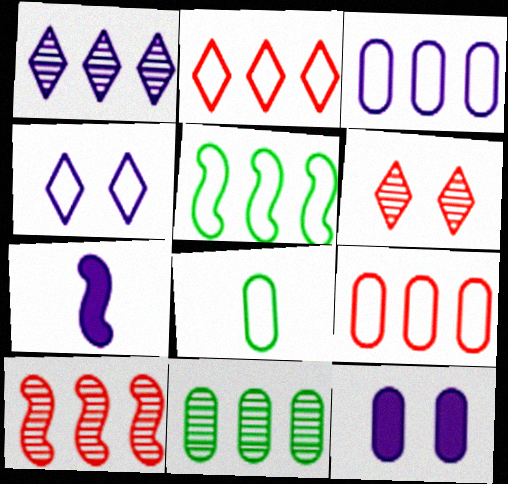[[1, 10, 11], 
[2, 3, 5]]